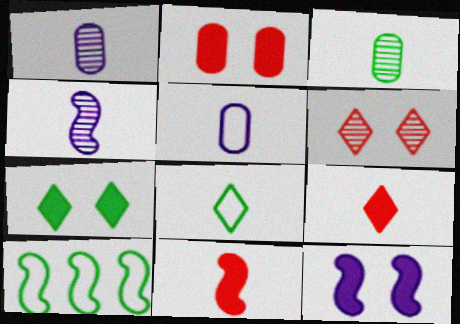[[1, 8, 11], 
[2, 7, 12], 
[3, 7, 10]]